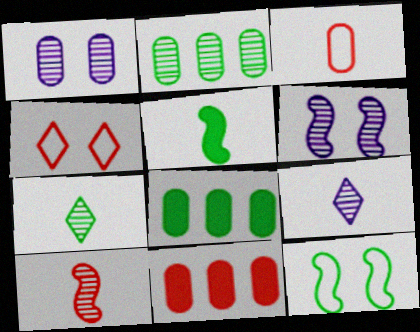[[1, 3, 8], 
[3, 5, 9], 
[4, 10, 11], 
[7, 8, 12], 
[9, 11, 12]]